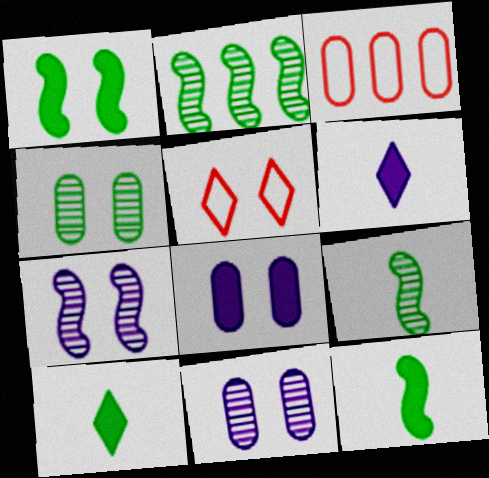[[1, 5, 11], 
[3, 7, 10]]